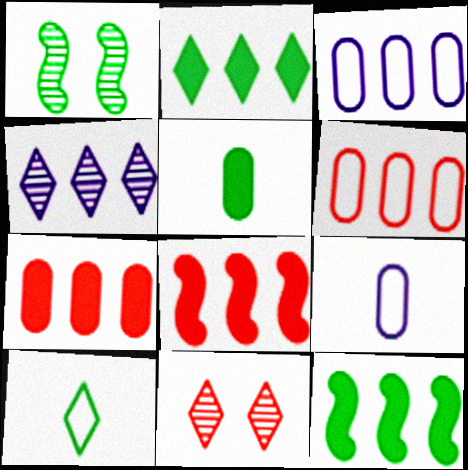[[4, 6, 12], 
[9, 11, 12]]